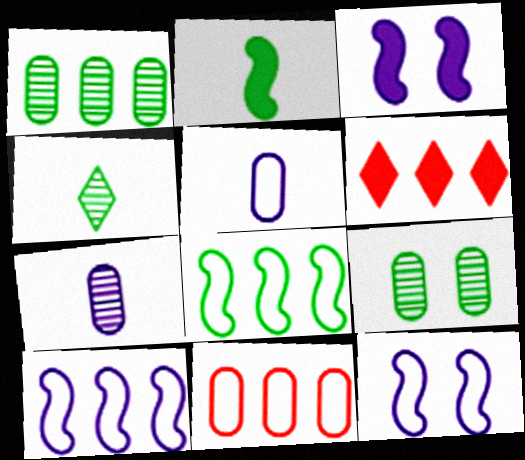[[1, 6, 10], 
[3, 4, 11]]